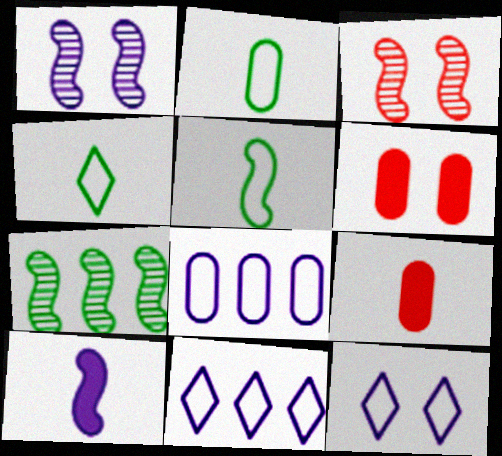[[2, 4, 5], 
[7, 9, 12]]